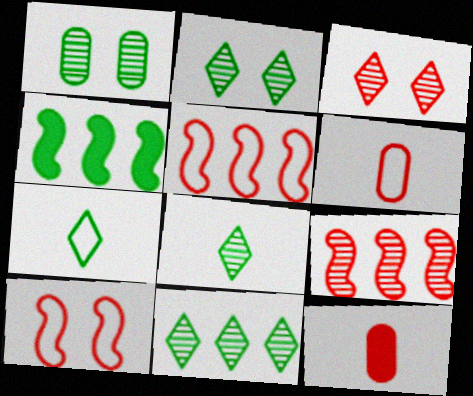[[1, 4, 7], 
[2, 8, 11], 
[3, 5, 12]]